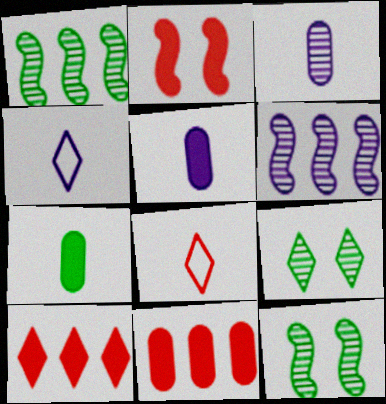[[4, 9, 10], 
[4, 11, 12]]